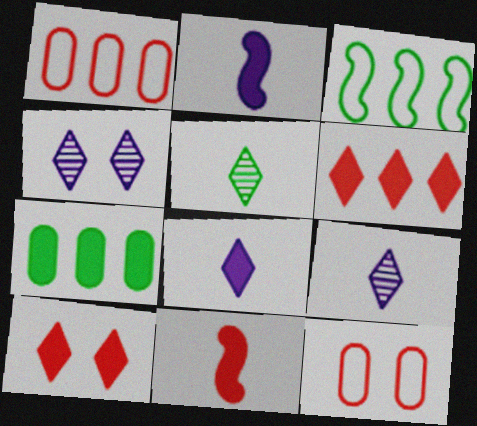[[2, 7, 10]]